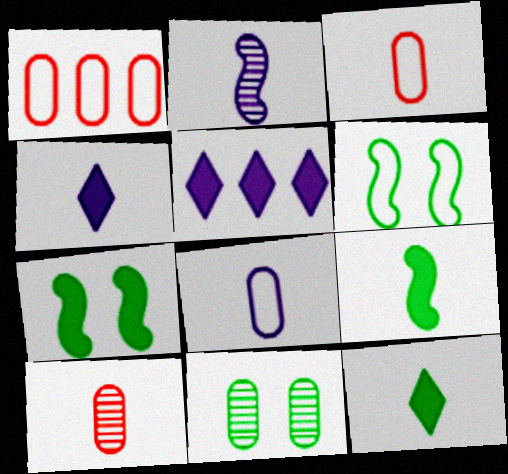[[2, 3, 12], 
[2, 4, 8], 
[5, 6, 10]]